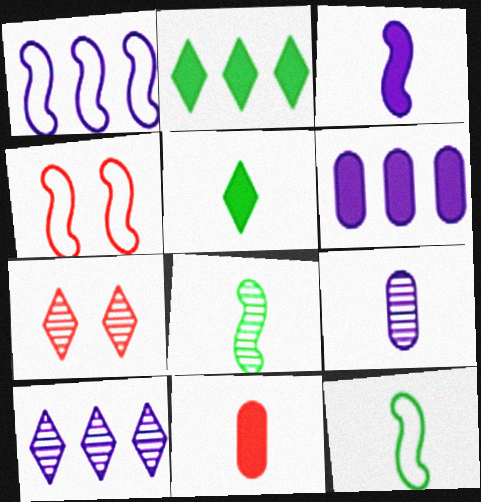[[1, 4, 12], 
[1, 6, 10], 
[2, 4, 9], 
[3, 5, 11], 
[6, 7, 12]]